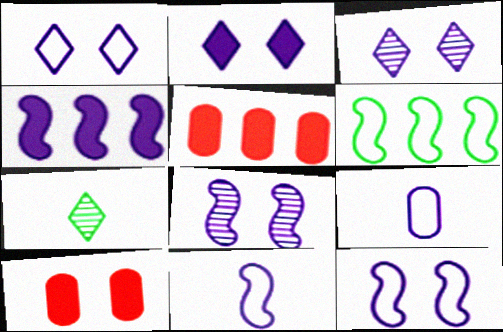[[1, 2, 3], 
[3, 4, 9], 
[4, 8, 11], 
[5, 7, 12]]